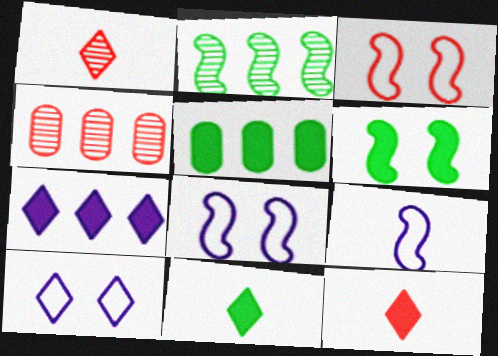[[1, 5, 8], 
[3, 4, 12], 
[4, 8, 11], 
[5, 6, 11]]